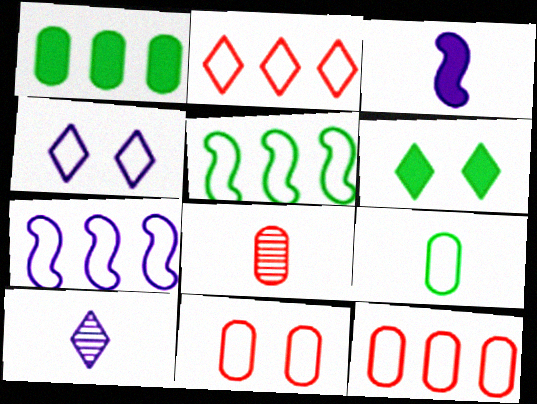[[2, 6, 10], 
[6, 7, 8]]